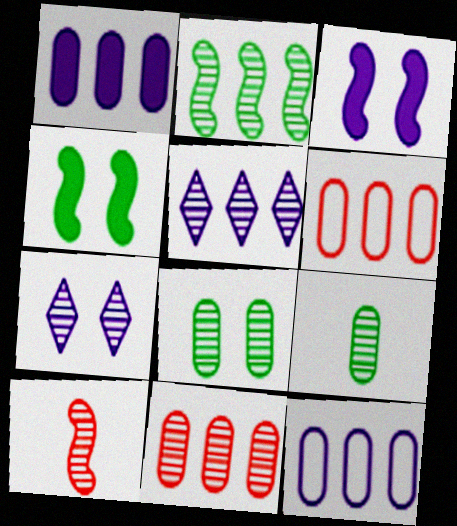[[2, 5, 11], 
[5, 8, 10]]